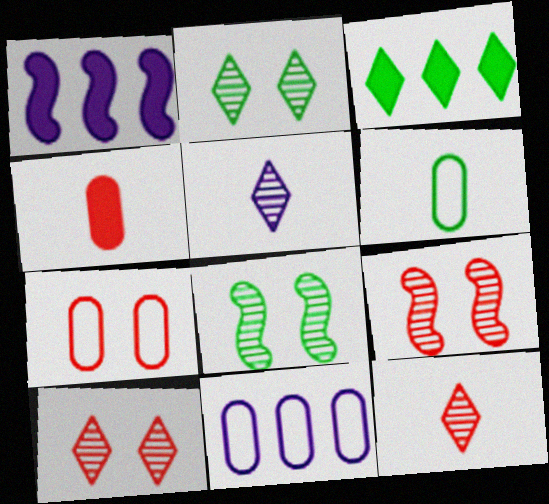[[1, 6, 10], 
[3, 6, 8], 
[6, 7, 11]]